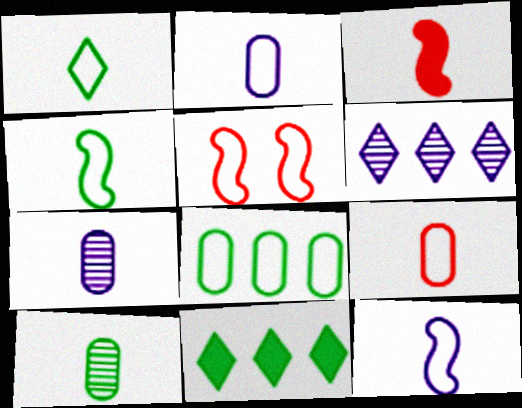[[1, 3, 7], 
[1, 9, 12], 
[5, 7, 11]]